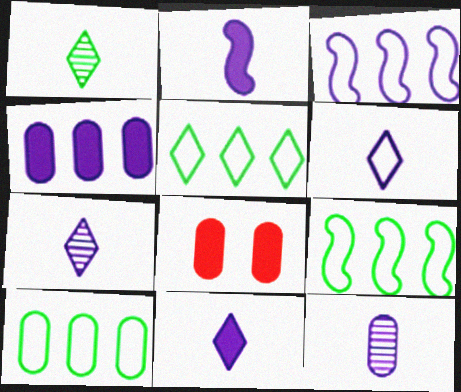[[1, 3, 8], 
[2, 6, 12], 
[5, 9, 10], 
[6, 7, 11], 
[7, 8, 9], 
[8, 10, 12]]